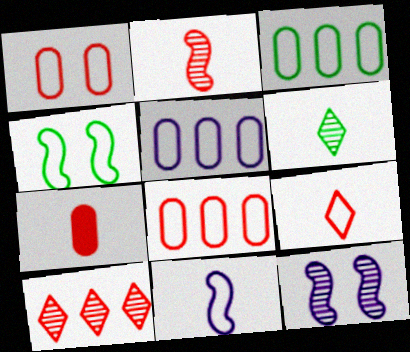[[2, 7, 9], 
[3, 5, 8], 
[4, 5, 9], 
[6, 7, 11]]